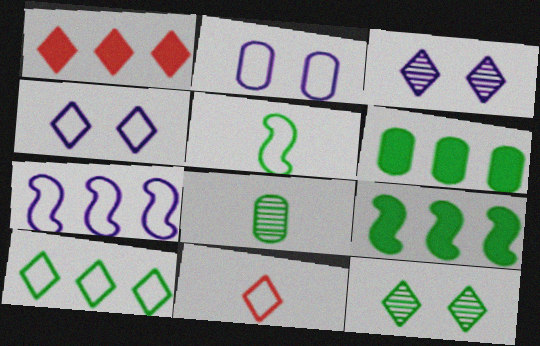[[4, 10, 11], 
[5, 6, 12]]